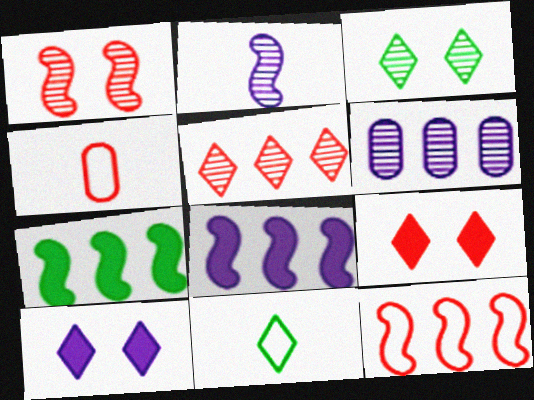[[3, 4, 8], 
[5, 10, 11]]